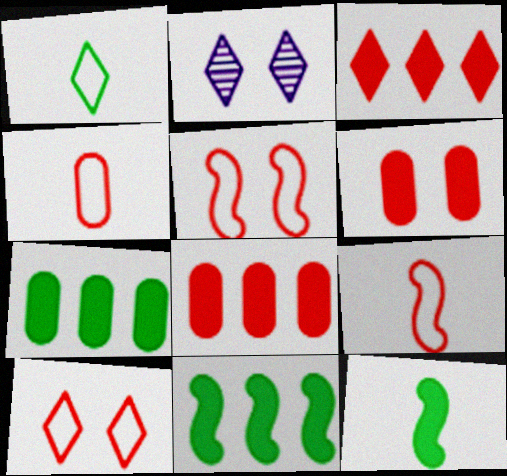[[1, 2, 3], 
[2, 4, 11], 
[2, 7, 9]]